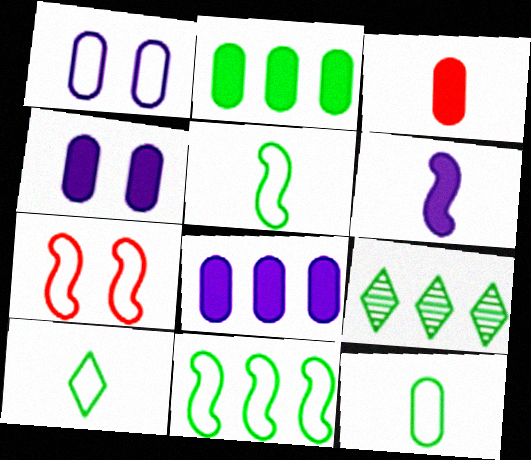[[2, 3, 4], 
[2, 9, 11], 
[5, 10, 12]]